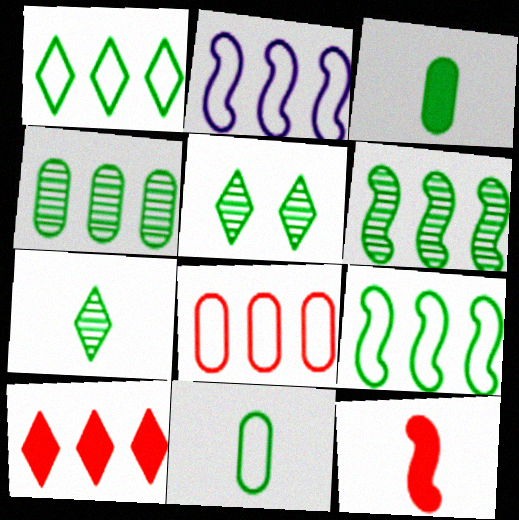[[1, 2, 8], 
[2, 4, 10], 
[3, 5, 9]]